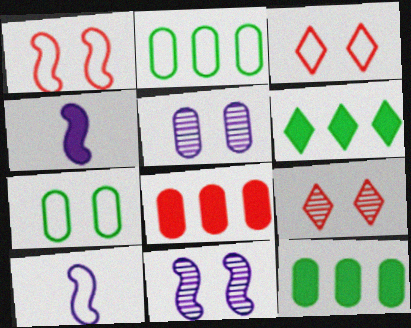[[2, 3, 10], 
[2, 4, 9], 
[9, 10, 12]]